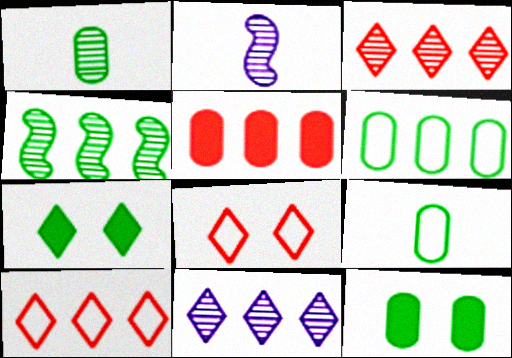[[1, 6, 12], 
[2, 10, 12], 
[4, 7, 9]]